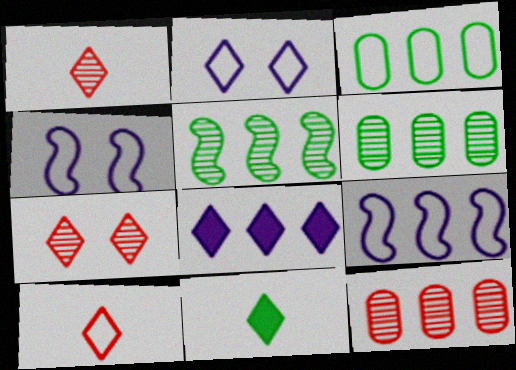[[3, 4, 10], 
[4, 11, 12]]